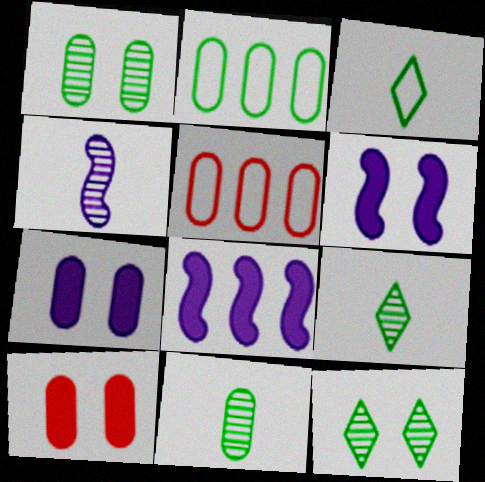[[5, 6, 9], 
[5, 7, 11]]